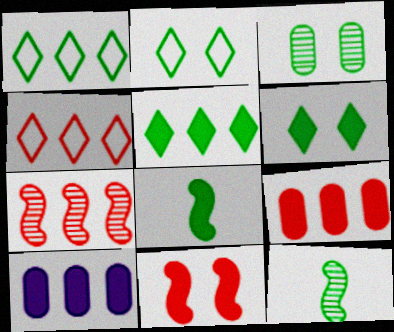[[1, 3, 8], 
[1, 7, 10], 
[4, 7, 9]]